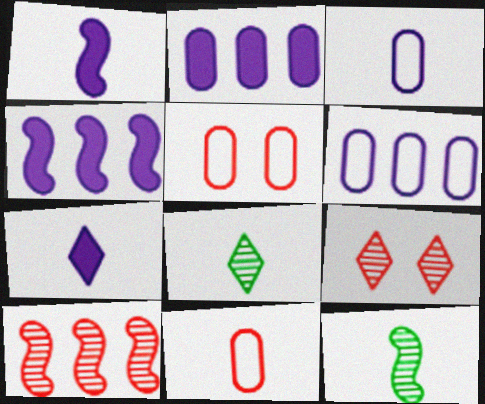[[1, 8, 11], 
[4, 5, 8], 
[7, 11, 12]]